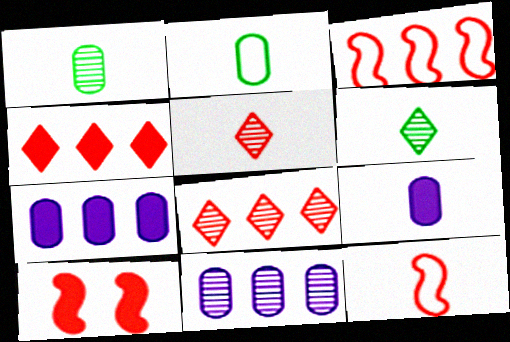[[6, 9, 12]]